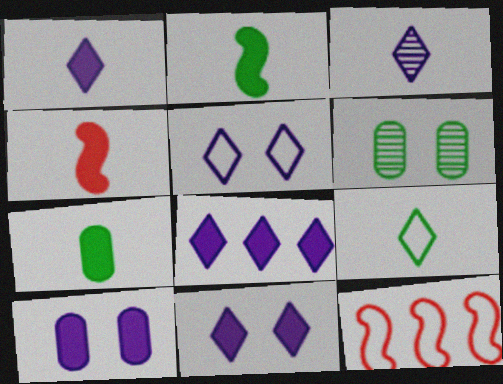[[1, 4, 7], 
[1, 6, 12], 
[1, 8, 11], 
[3, 5, 8]]